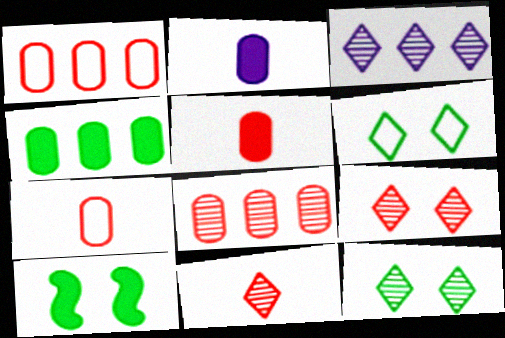[[3, 7, 10], 
[3, 11, 12]]